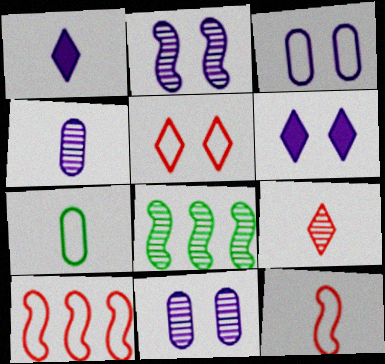[[2, 3, 6], 
[8, 9, 11]]